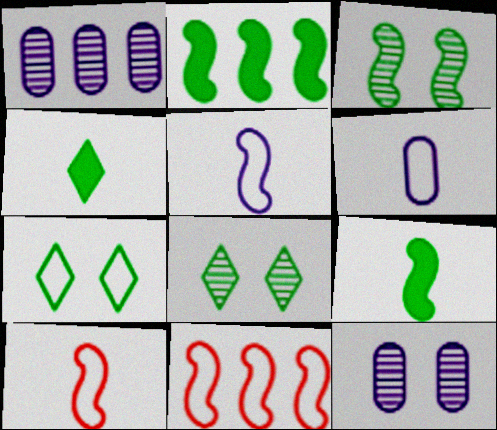[[4, 11, 12], 
[6, 7, 11]]